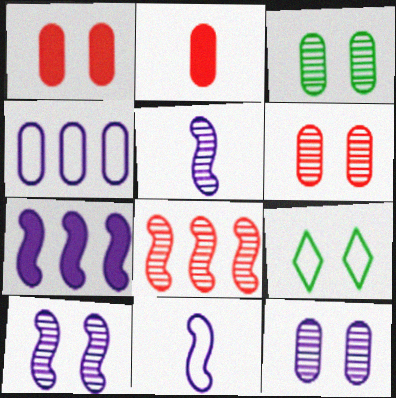[[1, 9, 10], 
[2, 3, 4], 
[3, 6, 12], 
[7, 10, 11]]